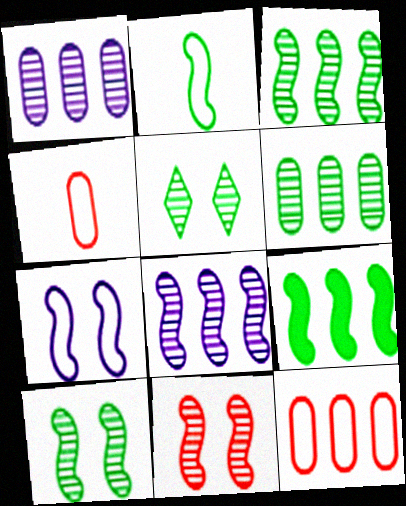[[2, 9, 10]]